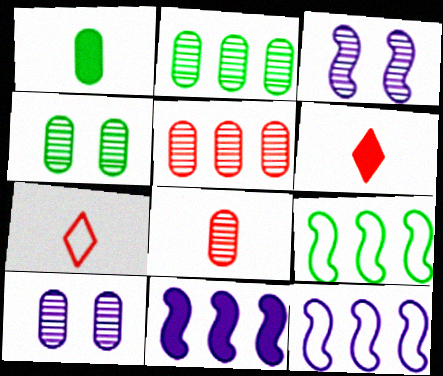[[2, 8, 10], 
[4, 6, 12], 
[4, 7, 11], 
[6, 9, 10]]